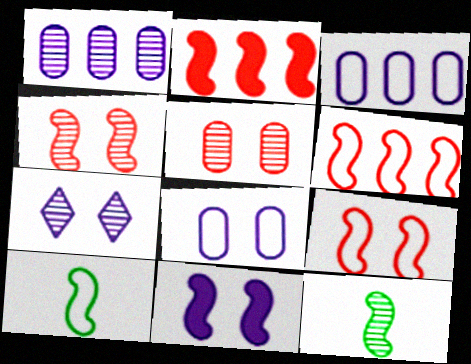[[6, 11, 12], 
[7, 8, 11]]